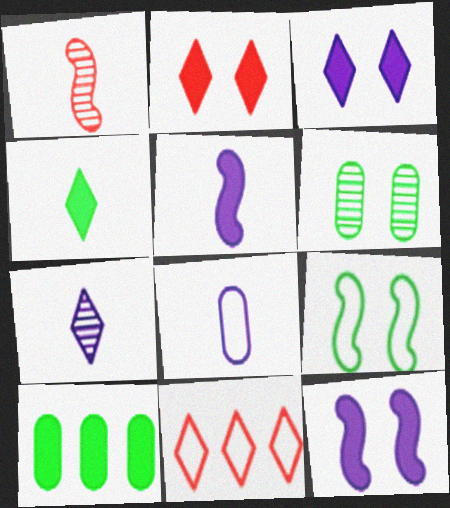[[1, 4, 8], 
[2, 5, 10], 
[5, 6, 11], 
[5, 7, 8], 
[8, 9, 11]]